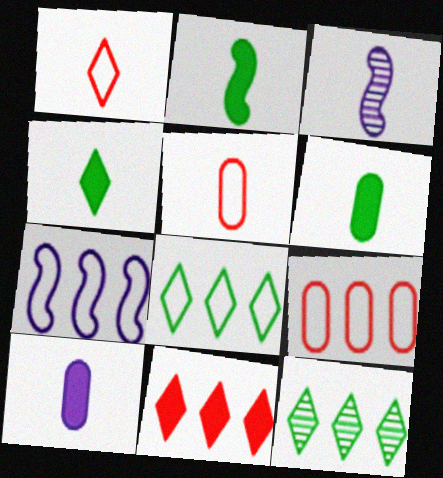[[1, 3, 6], 
[2, 4, 6], 
[3, 4, 5], 
[7, 8, 9]]